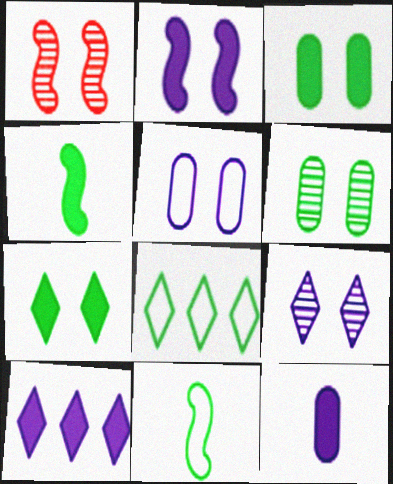[[1, 5, 7], 
[1, 6, 9], 
[1, 8, 12], 
[2, 5, 9], 
[2, 10, 12], 
[4, 6, 8]]